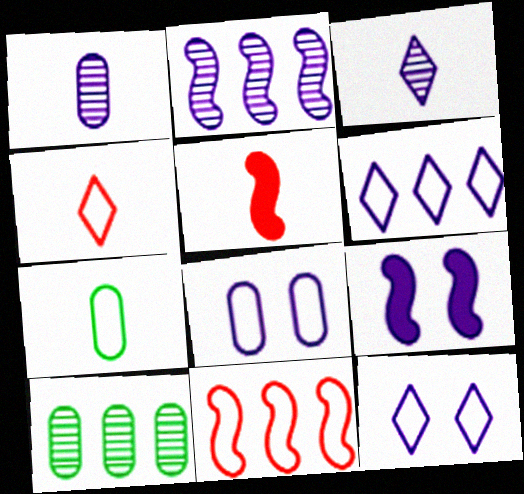[[1, 6, 9], 
[3, 5, 7], 
[4, 9, 10], 
[5, 10, 12], 
[7, 11, 12]]